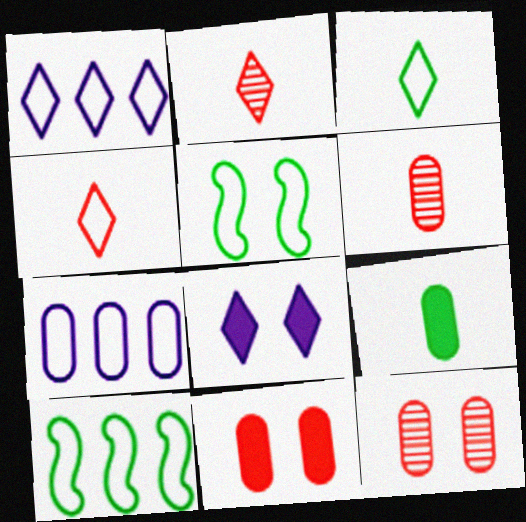[[4, 5, 7], 
[5, 8, 12], 
[6, 8, 10], 
[7, 9, 12]]